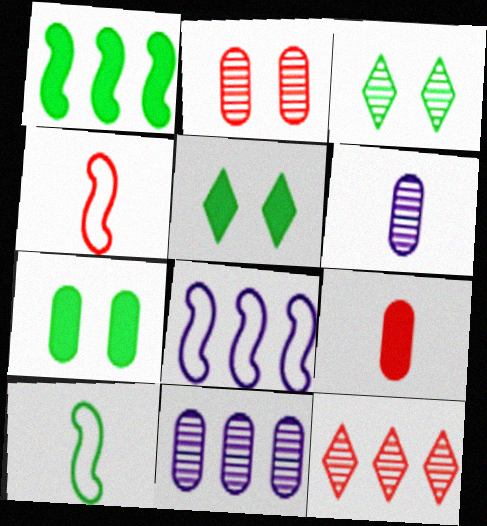[[3, 8, 9], 
[4, 5, 11]]